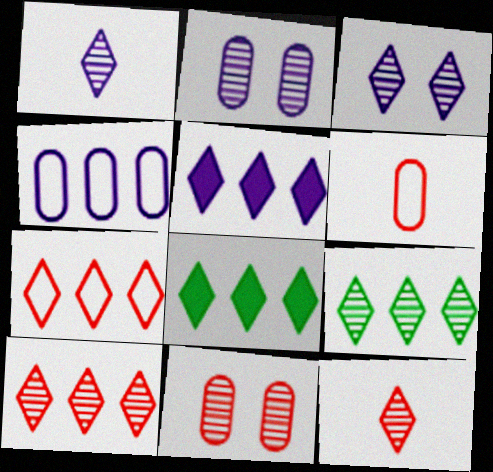[[3, 9, 12], 
[5, 7, 9]]